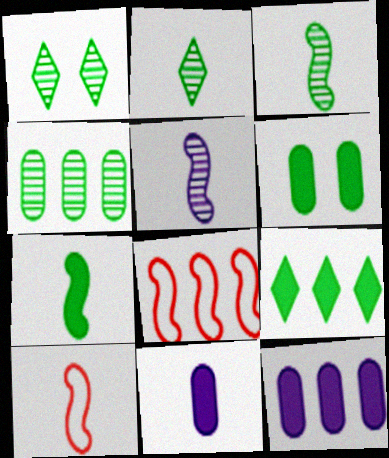[[1, 3, 4], 
[1, 8, 11], 
[1, 10, 12], 
[2, 10, 11], 
[5, 7, 10], 
[6, 7, 9]]